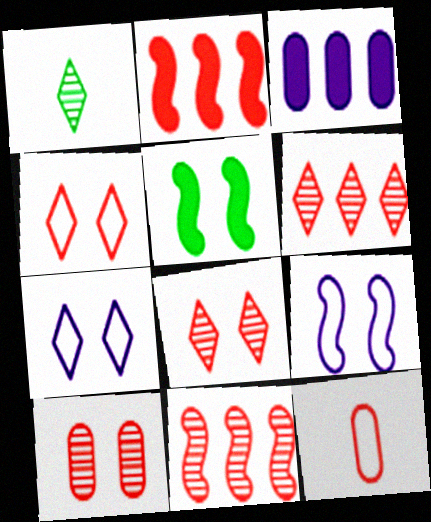[[2, 8, 12], 
[5, 7, 10]]